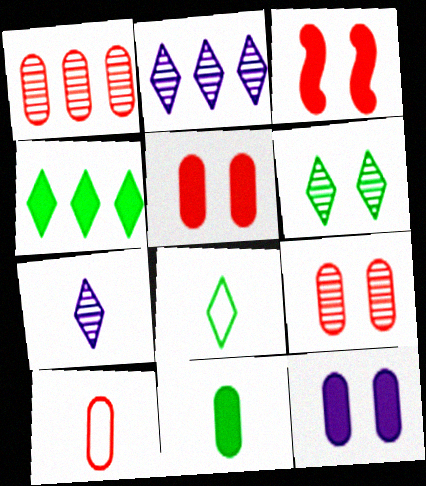[[1, 5, 10], 
[4, 6, 8]]